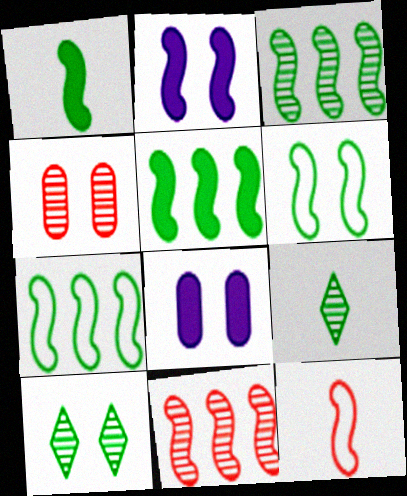[[1, 3, 6], 
[2, 3, 12], 
[3, 5, 7]]